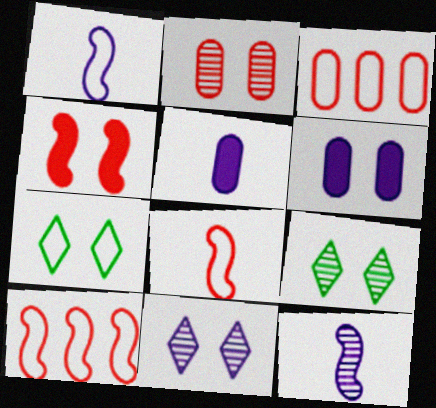[[1, 3, 7], 
[5, 9, 10]]